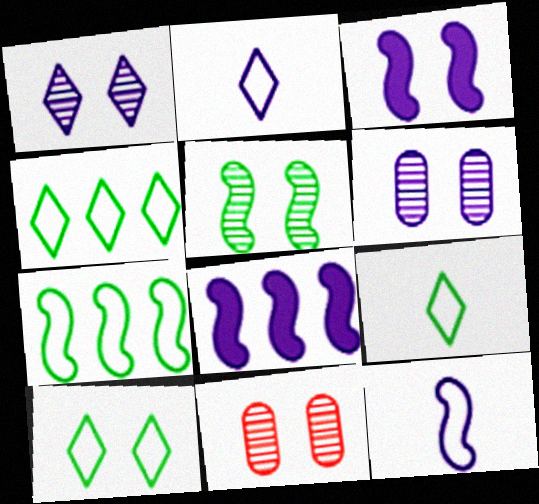[[1, 5, 11], 
[2, 6, 8], 
[3, 10, 11], 
[4, 9, 10], 
[8, 9, 11]]